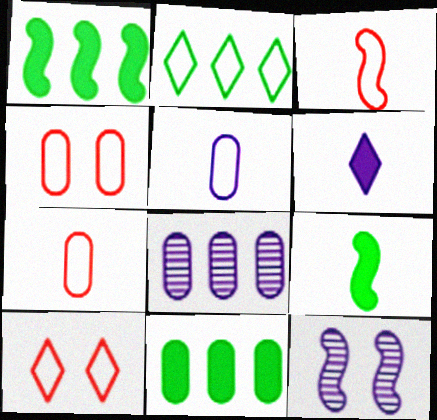[[1, 3, 12], 
[8, 9, 10]]